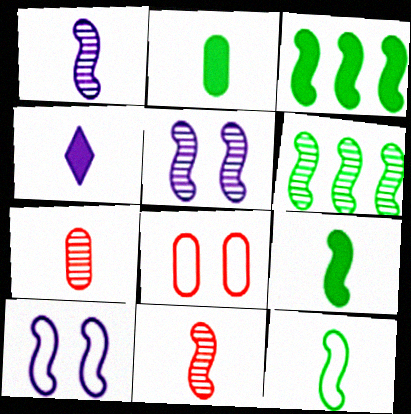[[3, 10, 11], 
[4, 6, 8], 
[4, 7, 12], 
[5, 6, 11]]